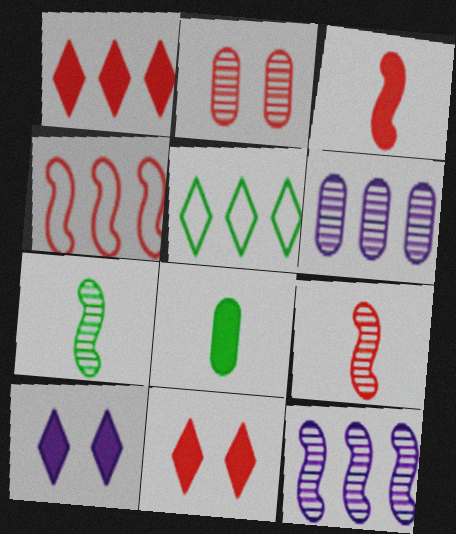[]